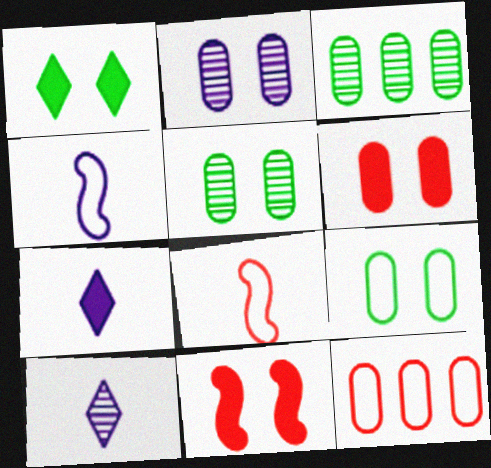[[2, 6, 9]]